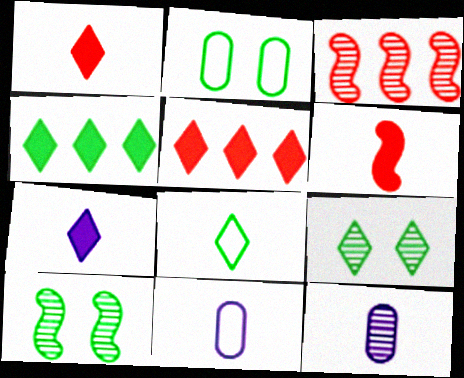[[2, 3, 7], 
[3, 9, 12], 
[4, 8, 9], 
[5, 10, 11], 
[6, 8, 12]]